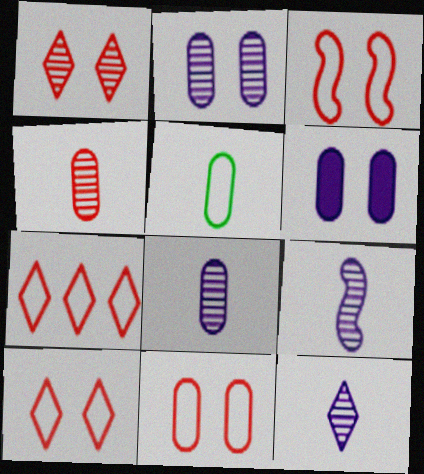[[3, 10, 11], 
[8, 9, 12]]